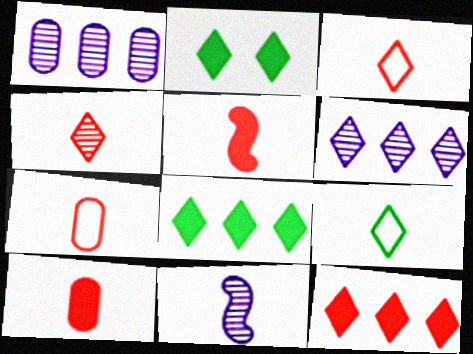[[2, 3, 6], 
[4, 5, 7], 
[9, 10, 11]]